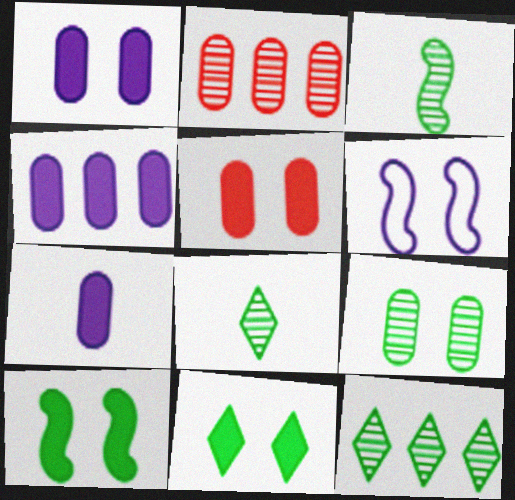[[1, 4, 7], 
[3, 9, 12]]